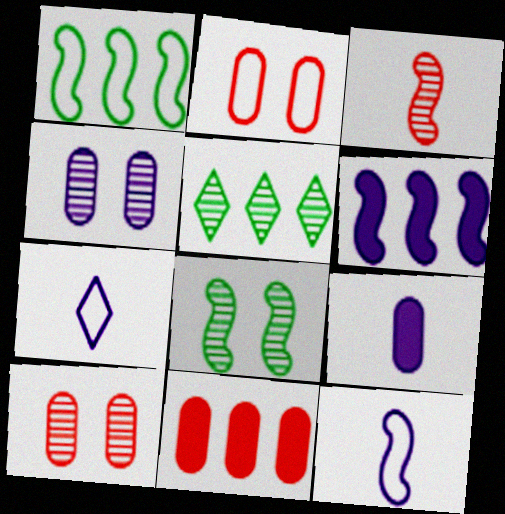[[1, 2, 7], 
[3, 4, 5], 
[4, 6, 7], 
[7, 8, 11]]